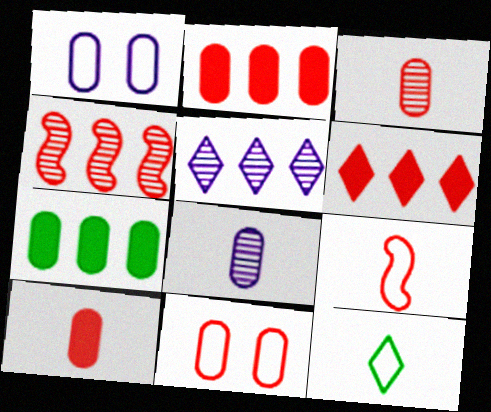[[1, 3, 7], 
[2, 3, 11], 
[7, 8, 11]]